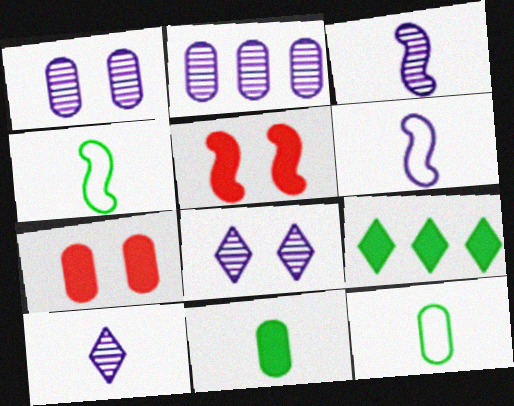[[2, 3, 8], 
[2, 7, 12]]